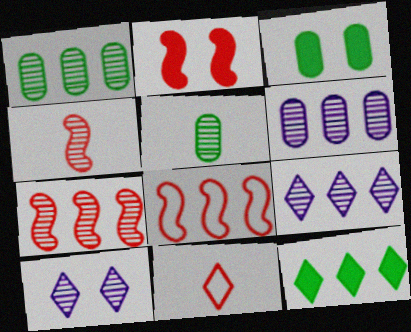[[1, 4, 10], 
[1, 7, 9], 
[2, 4, 8], 
[5, 7, 10], 
[6, 8, 12], 
[10, 11, 12]]